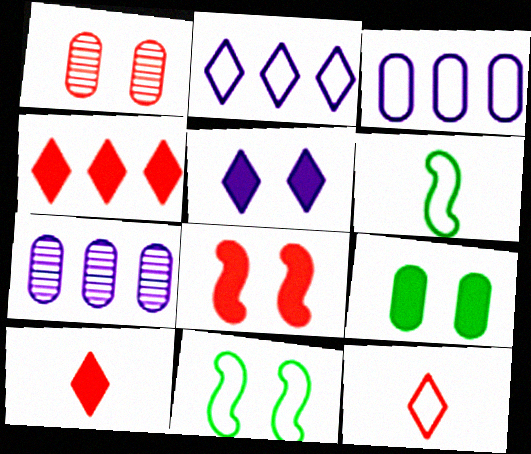[[1, 5, 11], 
[3, 11, 12], 
[5, 8, 9], 
[7, 10, 11]]